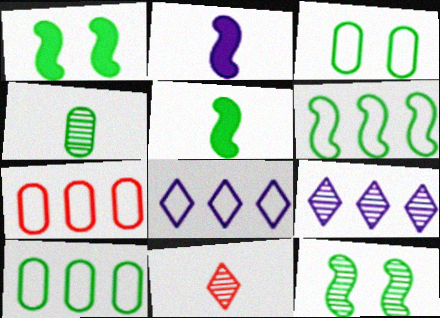[[5, 6, 12], 
[6, 7, 8]]